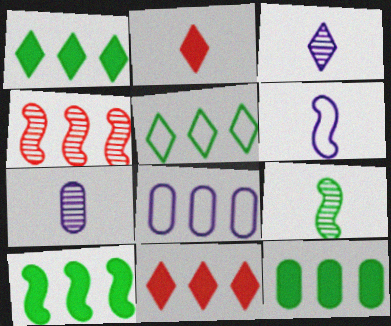[[1, 4, 8], 
[1, 10, 12]]